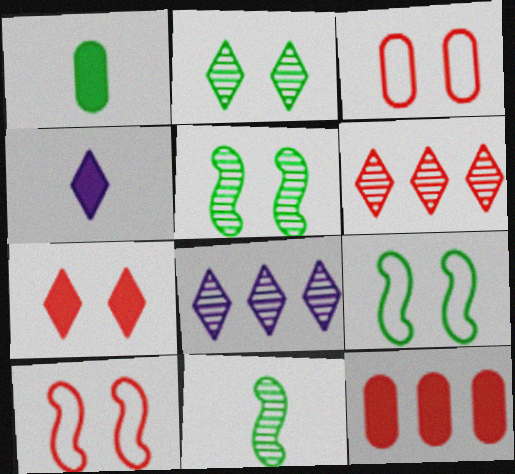[[1, 8, 10]]